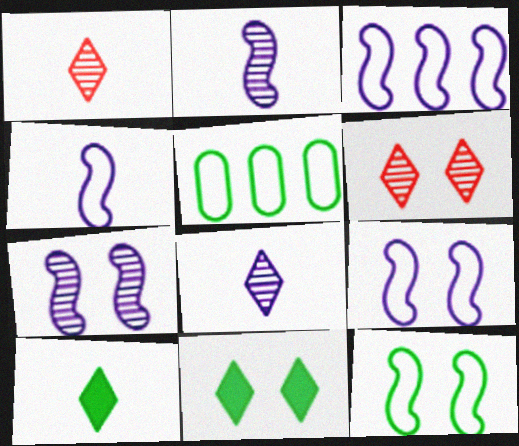[[3, 4, 9]]